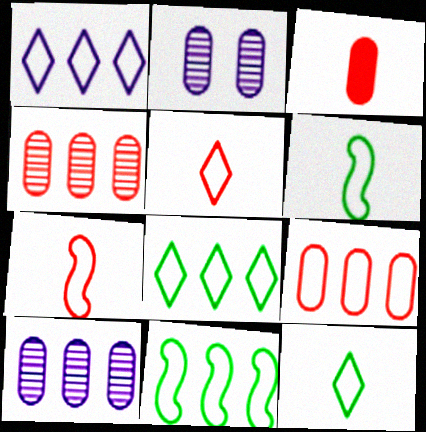[[1, 9, 11]]